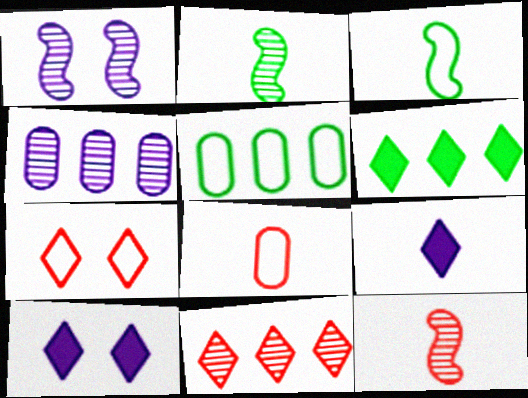[[1, 6, 8], 
[2, 8, 9], 
[5, 10, 12]]